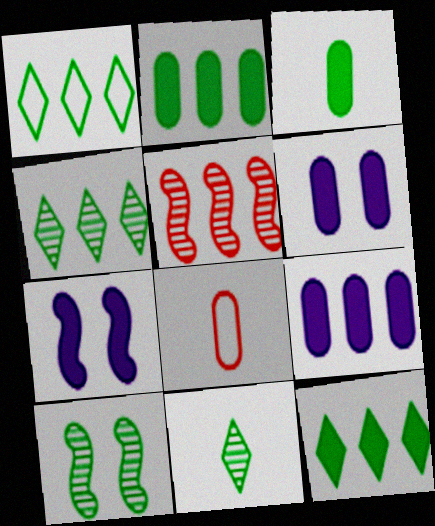[[1, 3, 10], 
[1, 4, 12], 
[1, 5, 9], 
[4, 7, 8]]